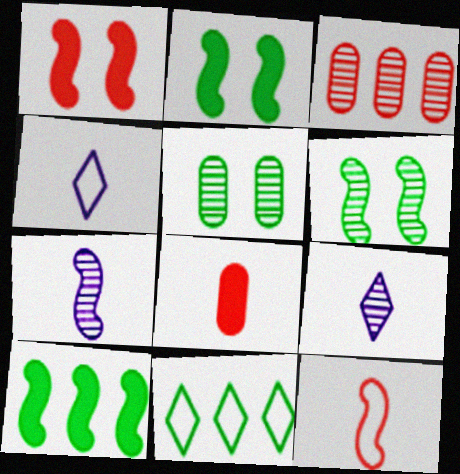[[2, 3, 4], 
[3, 6, 9]]